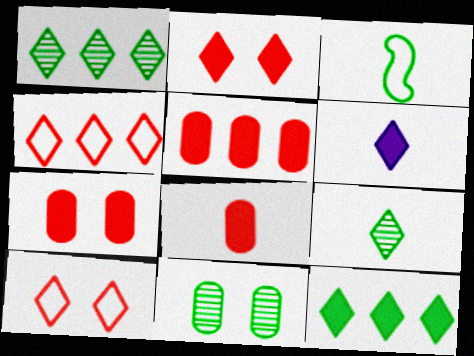[[1, 6, 10], 
[2, 6, 12], 
[3, 11, 12], 
[5, 7, 8]]